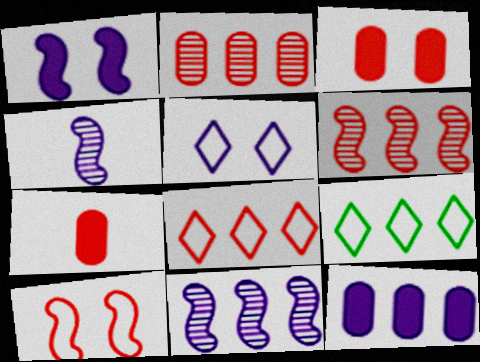[[3, 4, 9], 
[4, 5, 12], 
[6, 9, 12]]